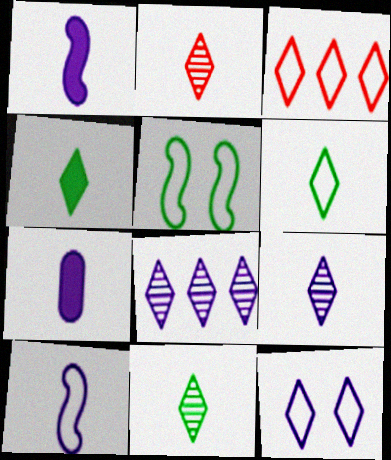[[2, 9, 11], 
[3, 6, 12], 
[4, 6, 11], 
[7, 9, 10]]